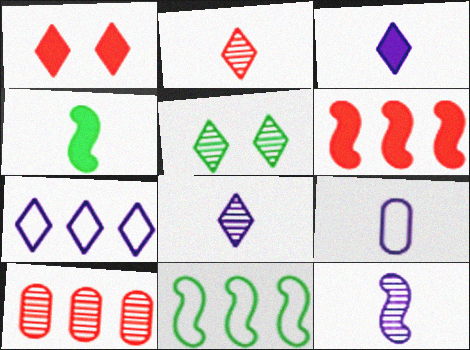[[2, 4, 9], 
[3, 9, 12], 
[5, 6, 9], 
[5, 10, 12]]